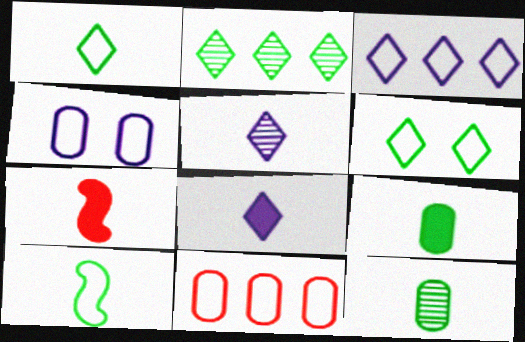[[2, 4, 7], 
[7, 8, 9]]